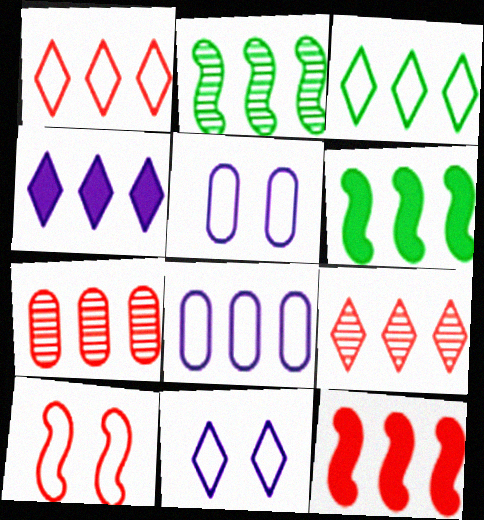[[1, 7, 12], 
[3, 4, 9], 
[6, 8, 9]]